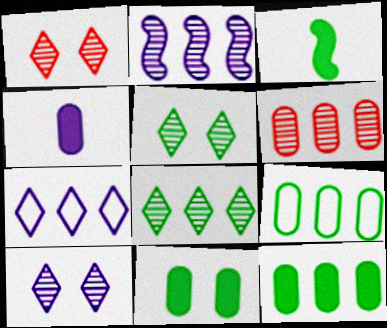[[1, 5, 10], 
[2, 6, 8], 
[3, 5, 9]]